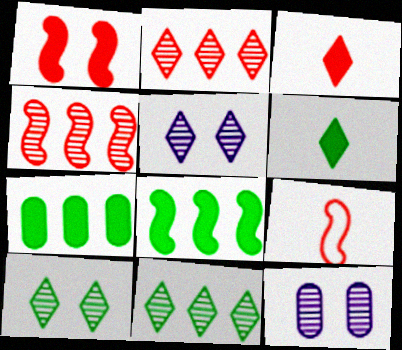[[1, 4, 9], 
[5, 7, 9]]